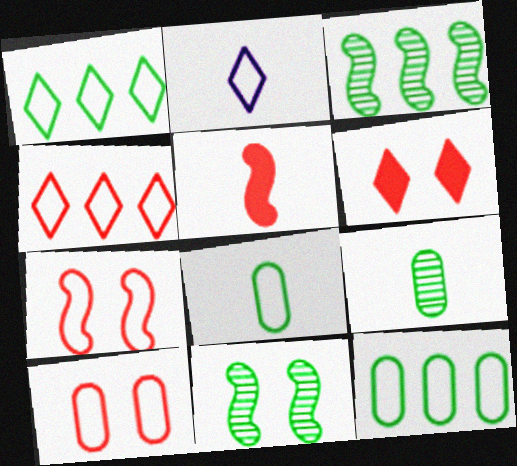[[2, 5, 9], 
[2, 7, 12]]